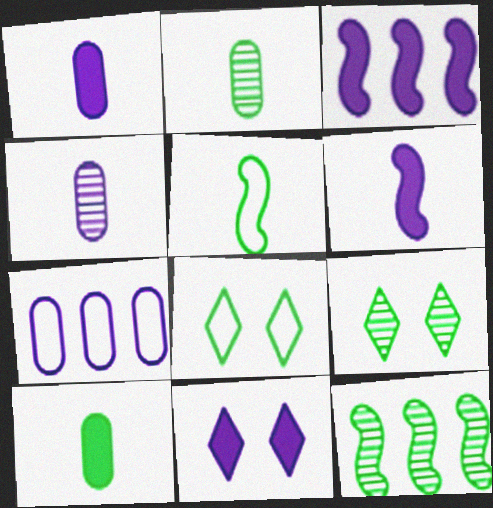[[1, 3, 11], 
[2, 9, 12], 
[8, 10, 12]]